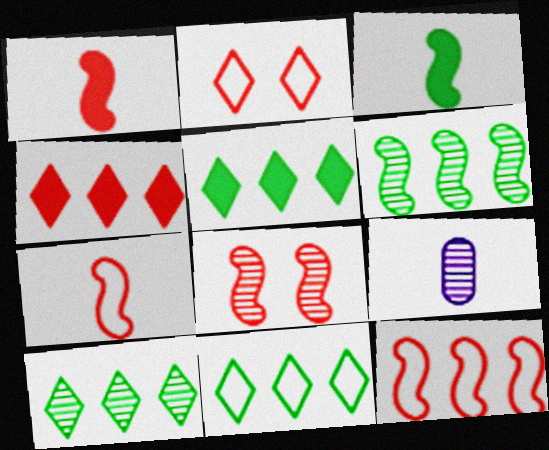[[1, 8, 12], 
[5, 10, 11], 
[8, 9, 10]]